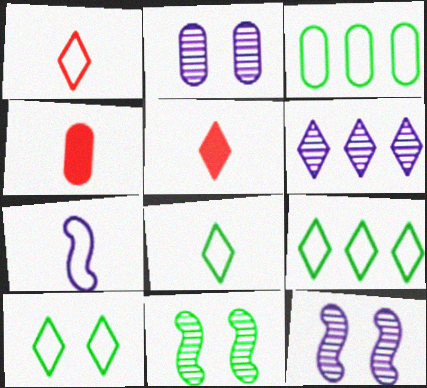[[2, 3, 4], 
[3, 5, 12], 
[4, 9, 12], 
[5, 6, 10], 
[8, 9, 10]]